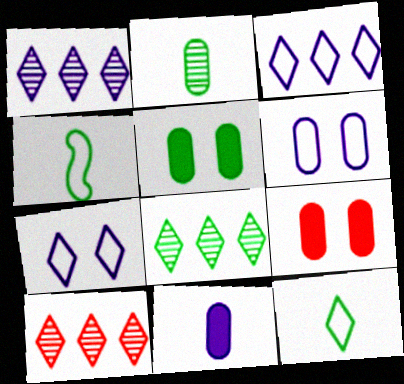[[1, 4, 9], 
[1, 8, 10], 
[4, 5, 8]]